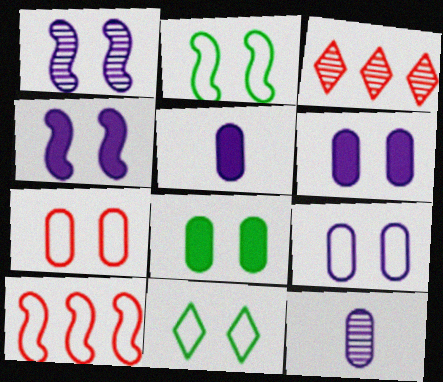[[2, 3, 5]]